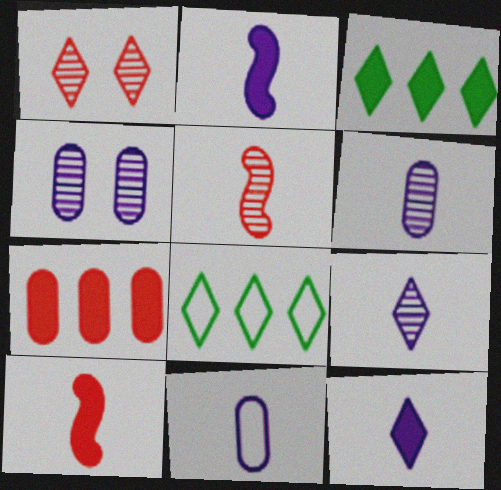[[1, 8, 12], 
[2, 9, 11], 
[4, 8, 10]]